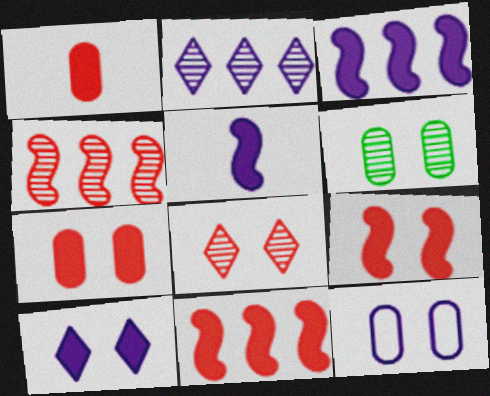[[2, 5, 12], 
[6, 7, 12]]